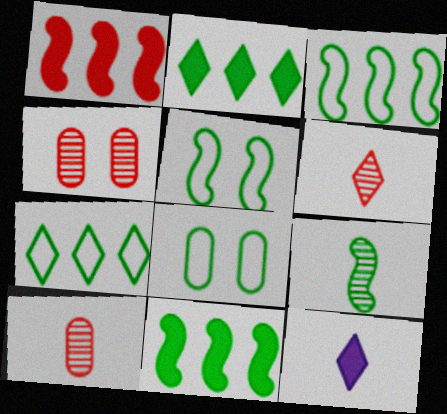[[2, 8, 9], 
[3, 4, 12], 
[5, 9, 11]]